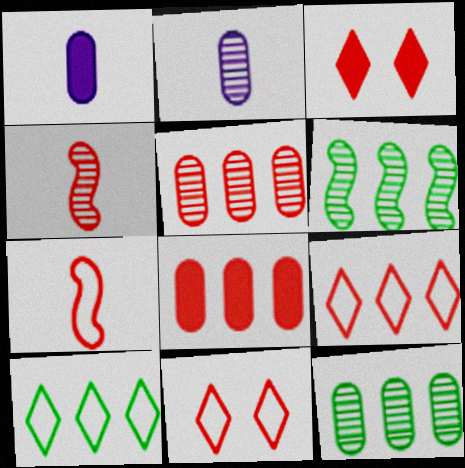[[1, 6, 11], 
[3, 5, 7], 
[4, 8, 11]]